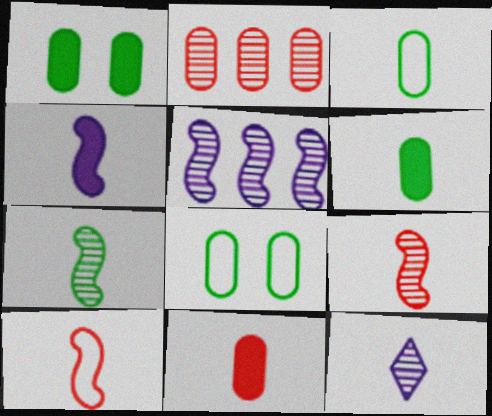[[4, 7, 10], 
[6, 10, 12]]